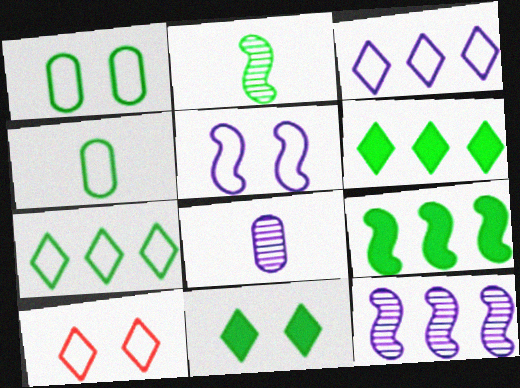[[1, 2, 6], 
[1, 5, 10], 
[8, 9, 10]]